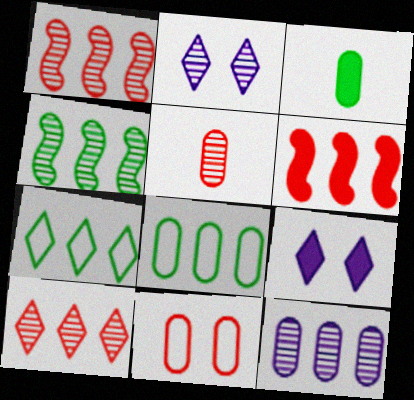[[2, 4, 5], 
[3, 6, 9], 
[3, 11, 12], 
[4, 10, 12], 
[6, 7, 12]]